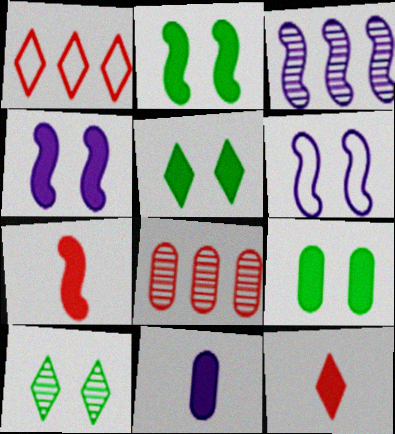[[2, 5, 9]]